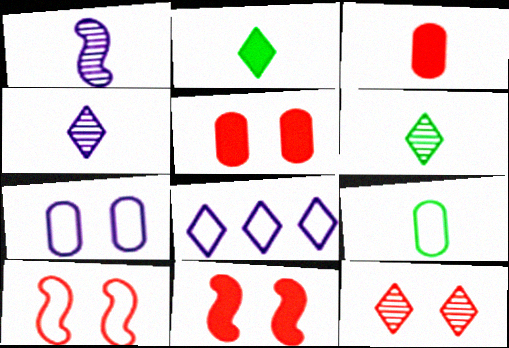[[2, 8, 12], 
[5, 10, 12], 
[8, 9, 10]]